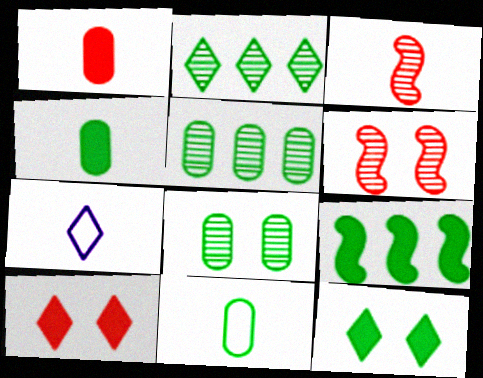[[2, 7, 10], 
[3, 4, 7], 
[4, 9, 12]]